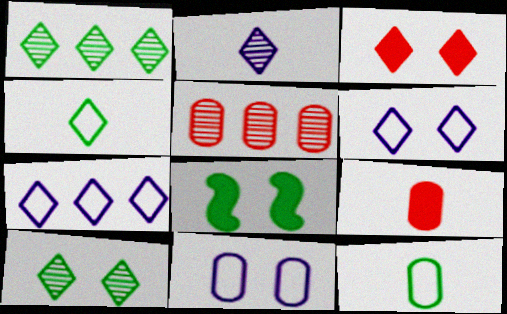[[1, 8, 12], 
[3, 6, 10]]